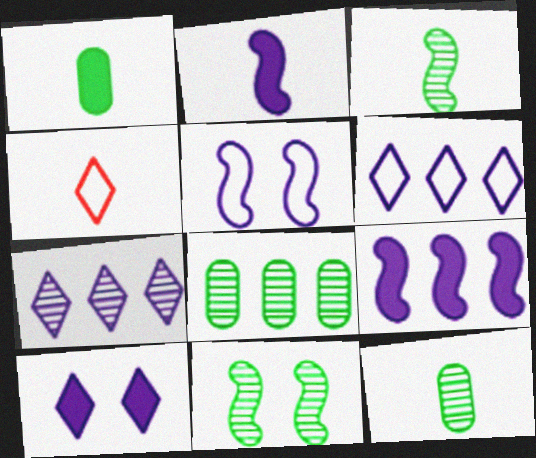[[2, 4, 12]]